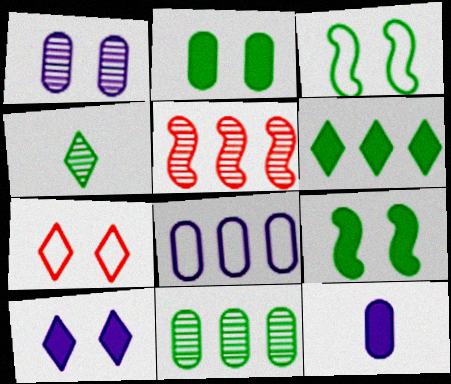[[1, 4, 5], 
[1, 7, 9], 
[1, 8, 12], 
[5, 6, 8]]